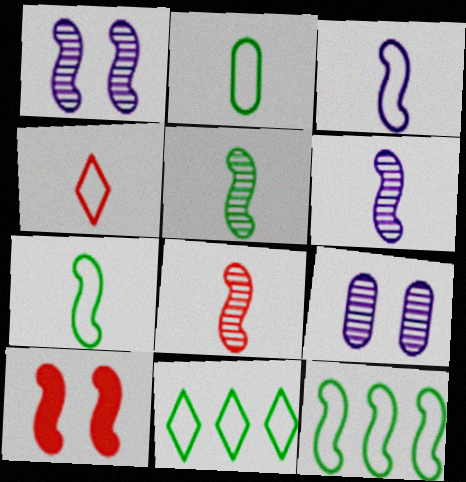[[2, 3, 4], 
[5, 6, 8], 
[6, 10, 12]]